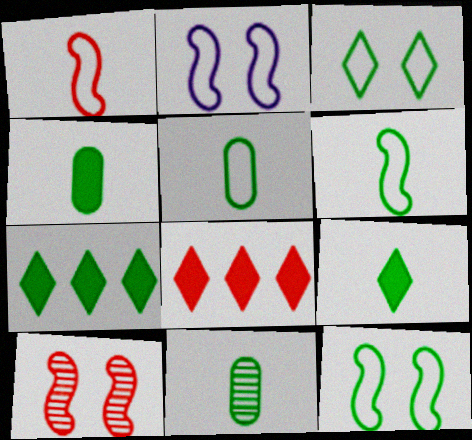[[2, 8, 11], 
[4, 5, 11], 
[6, 9, 11], 
[7, 11, 12]]